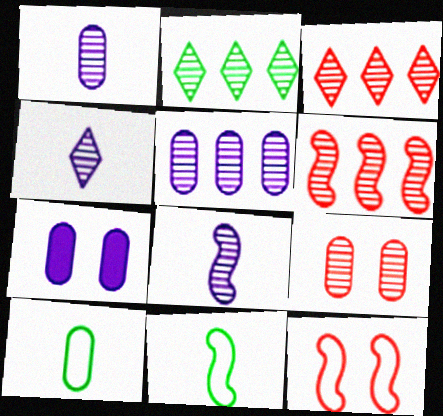[[1, 4, 8], 
[2, 5, 6], 
[2, 8, 9], 
[3, 7, 11]]